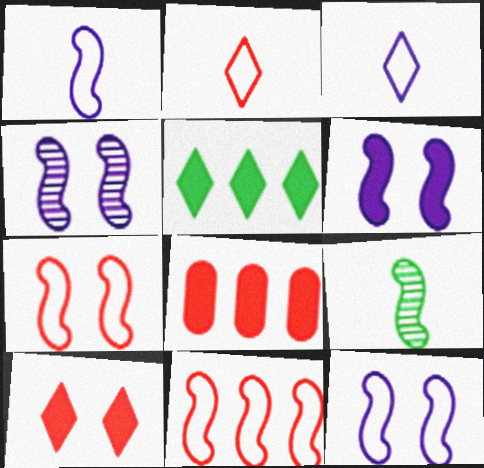[[4, 6, 12], 
[6, 9, 11]]